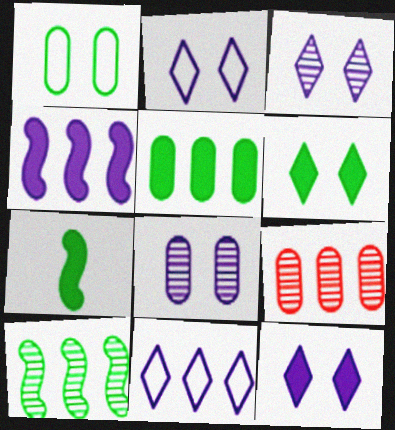[[2, 3, 12], 
[2, 7, 9], 
[5, 6, 7]]